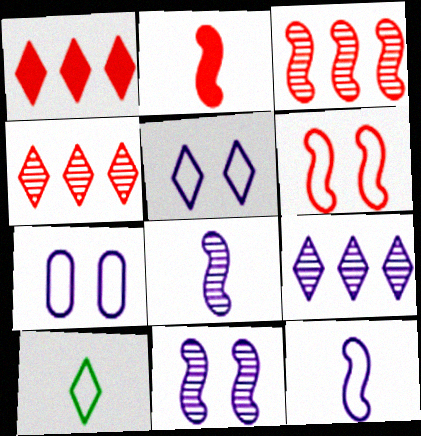[[2, 3, 6]]